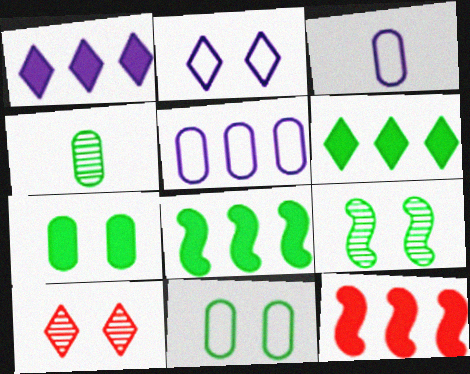[[2, 4, 12], 
[3, 8, 10]]